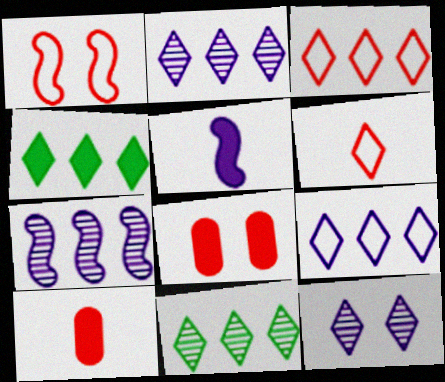[[2, 3, 4], 
[4, 5, 8], 
[4, 6, 12]]